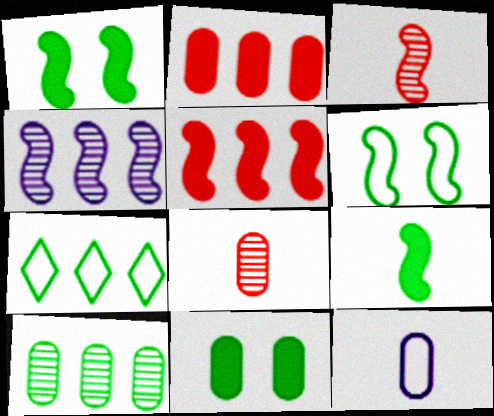[[2, 4, 7]]